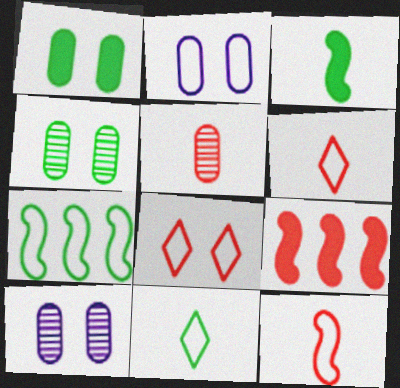[[2, 6, 7], 
[5, 8, 9], 
[9, 10, 11]]